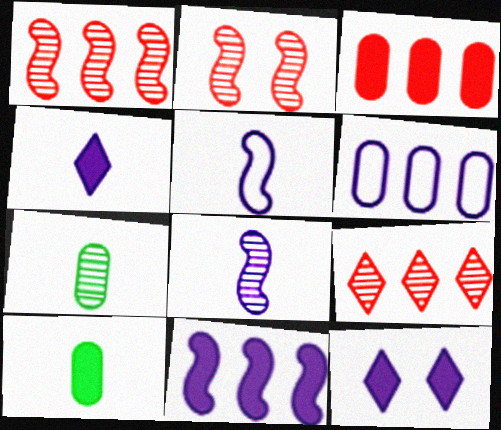[[6, 8, 12]]